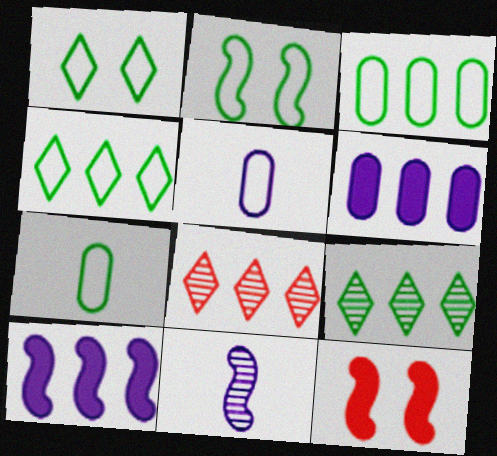[[2, 4, 7], 
[3, 8, 10], 
[5, 9, 12]]